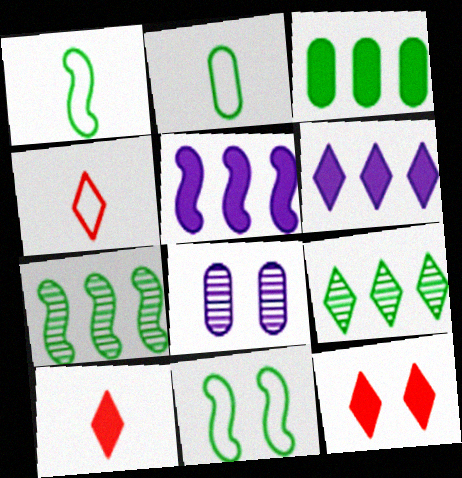[[8, 11, 12]]